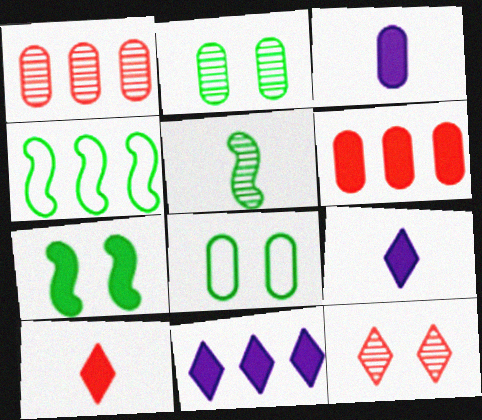[[1, 3, 8], 
[1, 4, 11], 
[3, 4, 12], 
[4, 5, 7], 
[6, 7, 9]]